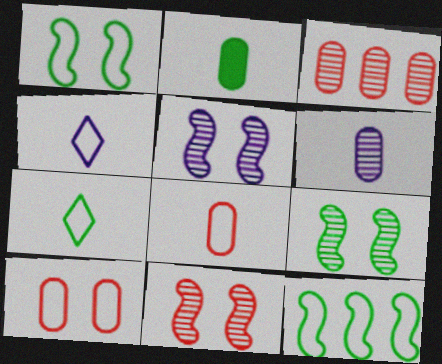[[2, 6, 8], 
[4, 10, 12], 
[5, 9, 11]]